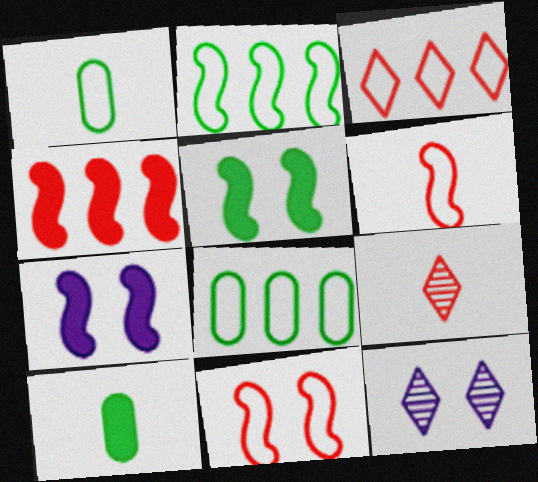[[1, 4, 12], 
[7, 8, 9]]